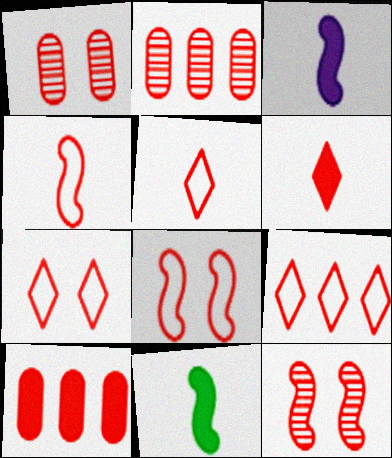[[2, 6, 8], 
[5, 7, 9], 
[5, 10, 12]]